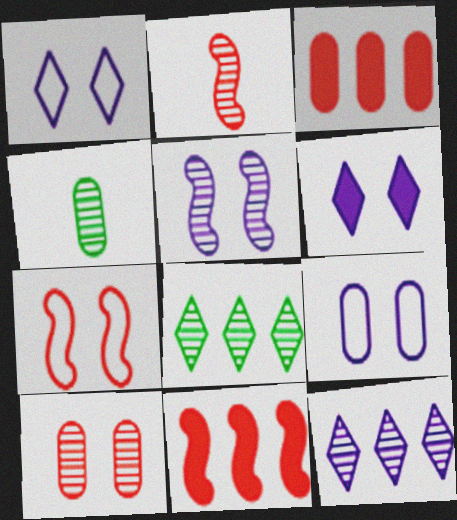[[1, 4, 11], 
[2, 7, 11], 
[3, 4, 9], 
[5, 6, 9]]